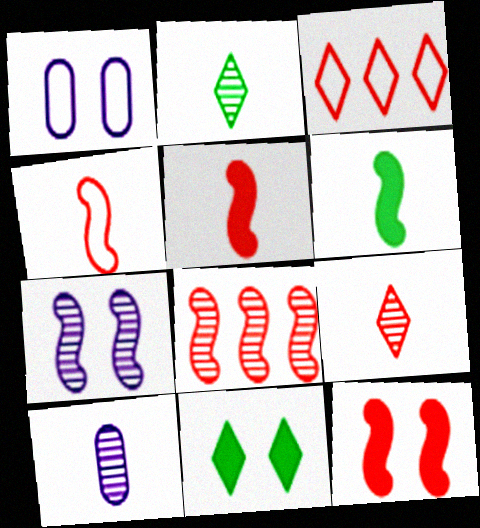[[4, 8, 12]]